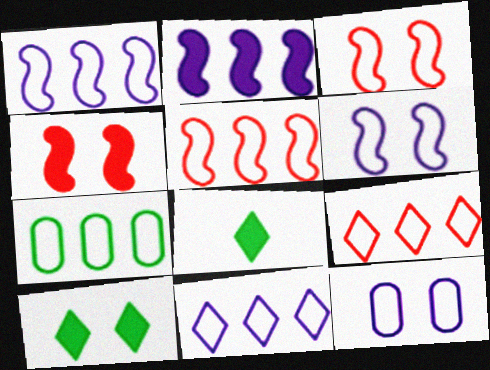[[1, 7, 9], 
[5, 7, 11]]